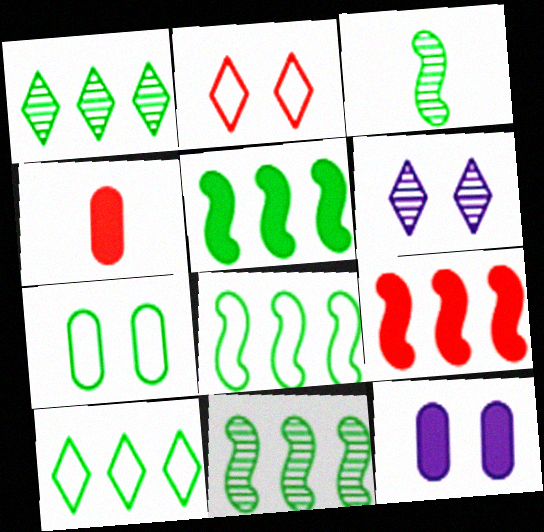[[4, 6, 8], 
[5, 8, 11]]